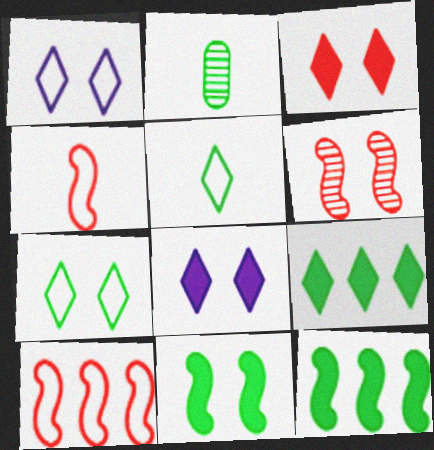[[2, 7, 12], 
[2, 8, 10]]